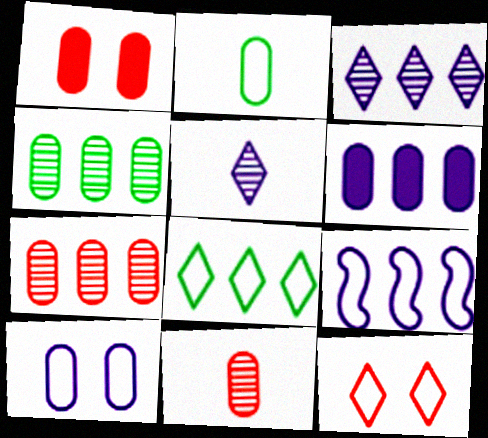[[2, 9, 12], 
[3, 6, 9]]